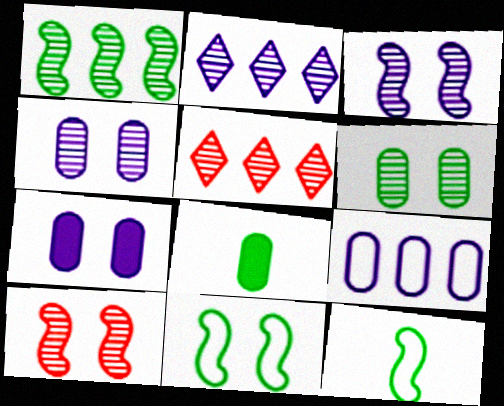[[5, 7, 12]]